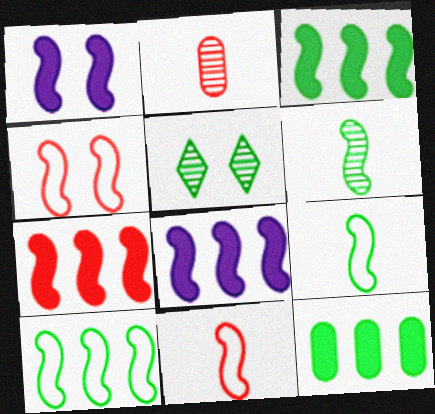[[3, 7, 8], 
[4, 6, 8], 
[5, 9, 12]]